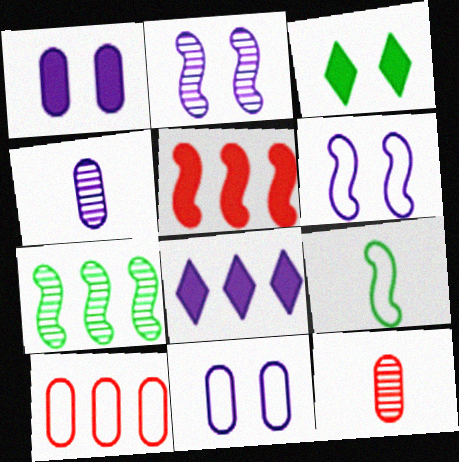[[2, 5, 9], 
[4, 6, 8], 
[7, 8, 10]]